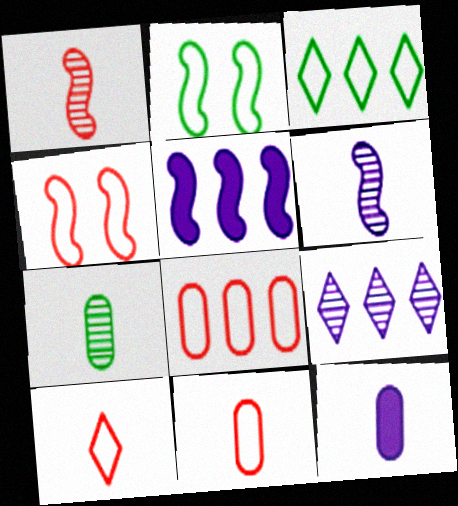[[1, 2, 5], 
[4, 8, 10], 
[7, 11, 12]]